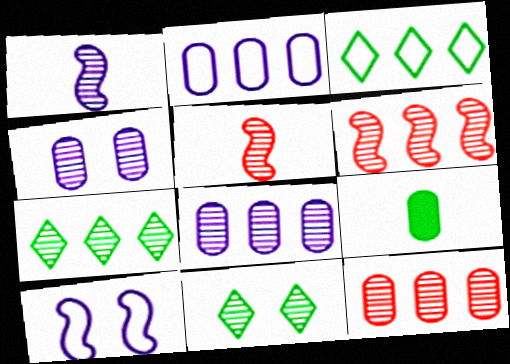[[1, 11, 12], 
[4, 5, 7], 
[5, 8, 11], 
[6, 7, 8]]